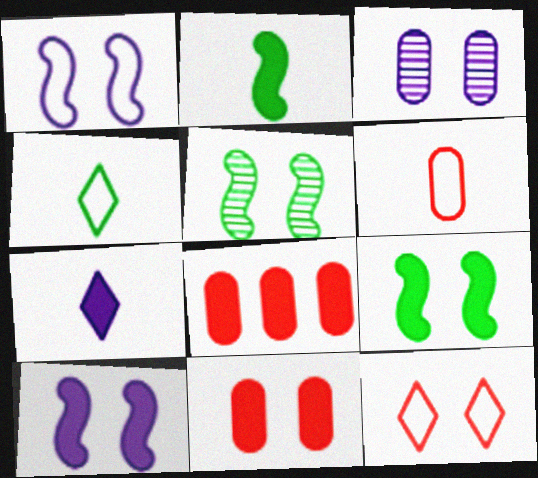[[3, 9, 12], 
[7, 8, 9]]